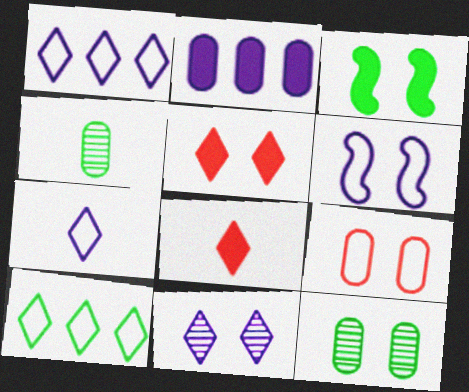[[2, 3, 8], 
[2, 4, 9], 
[3, 4, 10], 
[3, 9, 11], 
[5, 6, 12], 
[8, 10, 11]]